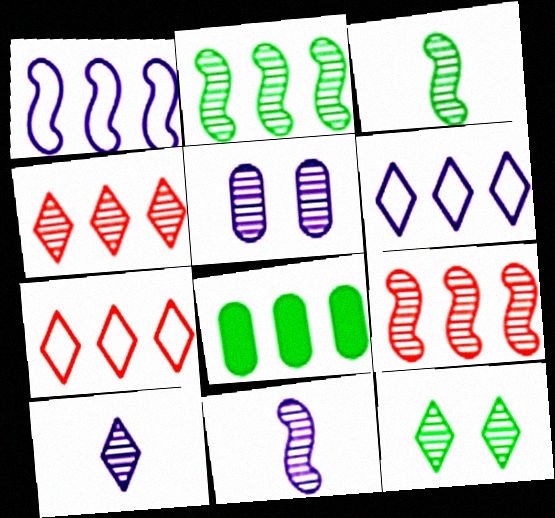[[1, 4, 8], 
[3, 4, 5], 
[4, 10, 12], 
[6, 8, 9]]